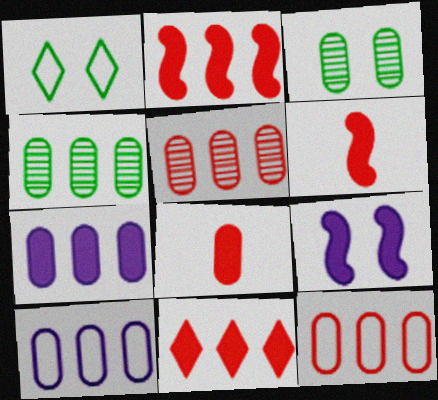[[3, 8, 10], 
[4, 7, 12]]